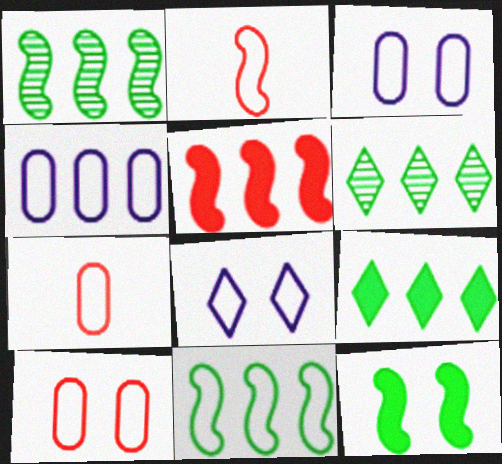[[4, 5, 6], 
[7, 8, 11]]